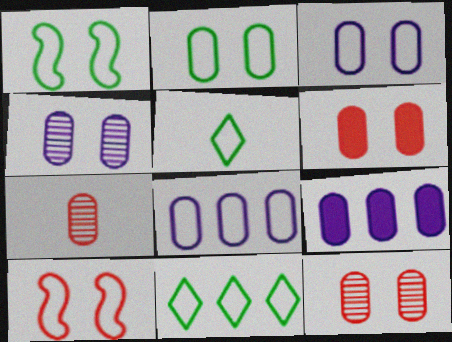[[2, 4, 6], 
[2, 7, 9], 
[5, 8, 10]]